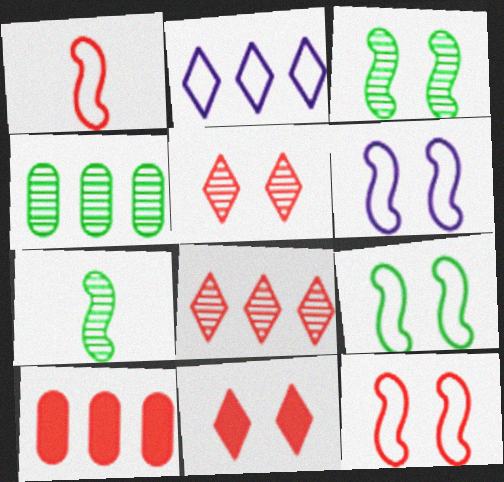[[1, 5, 10], 
[6, 9, 12]]